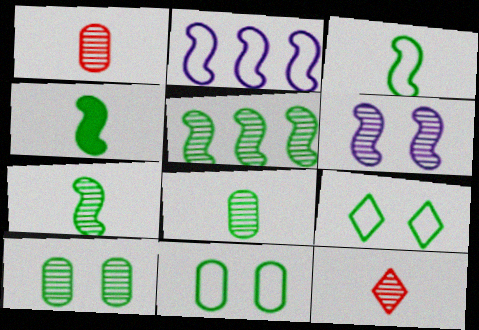[[3, 4, 7]]